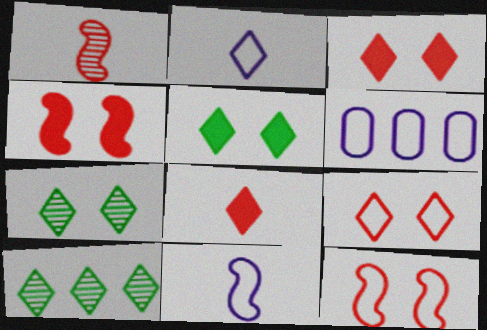[[1, 5, 6], 
[2, 3, 10]]